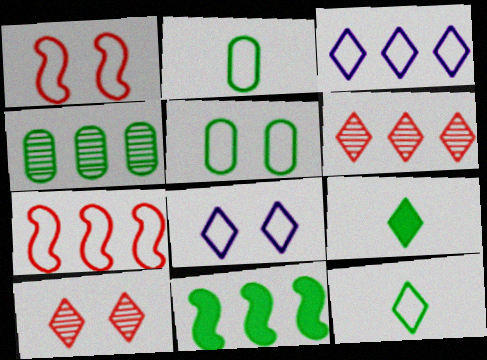[[1, 2, 3], 
[1, 5, 8], 
[2, 7, 8], 
[3, 9, 10], 
[6, 8, 9]]